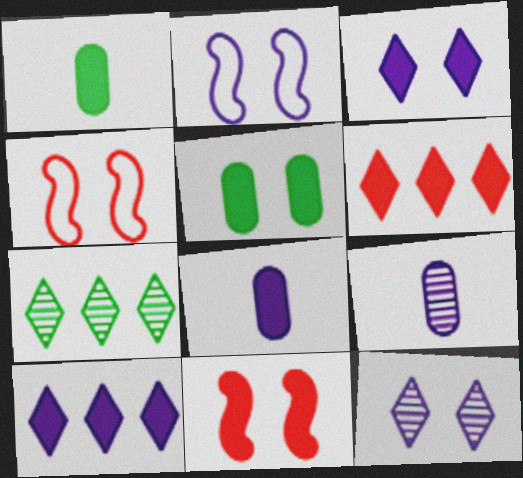[[1, 10, 11], 
[2, 9, 10], 
[3, 5, 11], 
[4, 5, 12], 
[4, 7, 8]]